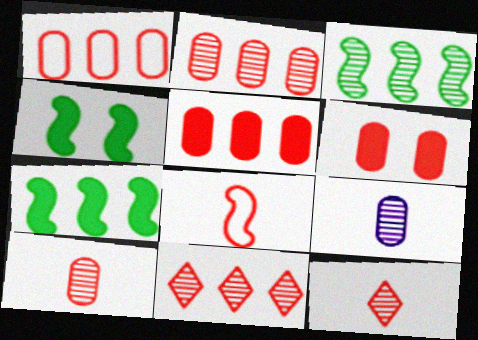[[1, 2, 5], 
[1, 6, 10], 
[6, 8, 11]]